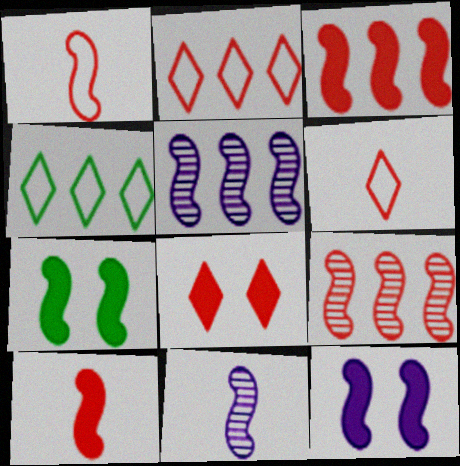[[1, 5, 7]]